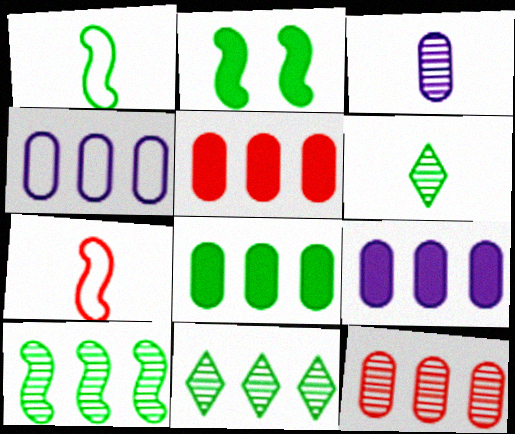[[1, 2, 10], 
[4, 8, 12], 
[5, 8, 9]]